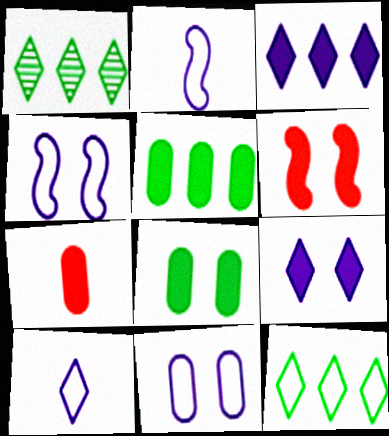[[1, 4, 7], 
[6, 8, 9]]